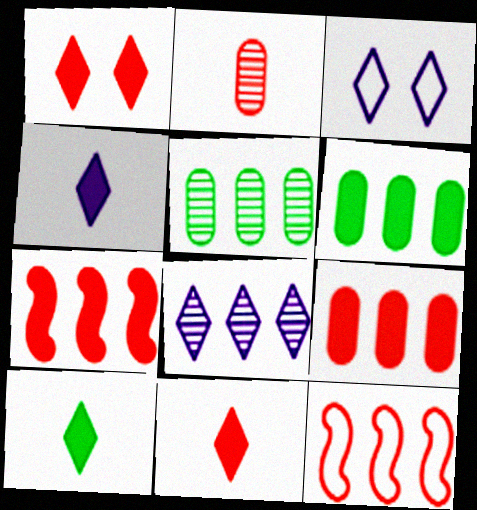[[1, 2, 12], 
[3, 4, 8], 
[4, 10, 11], 
[6, 8, 12]]